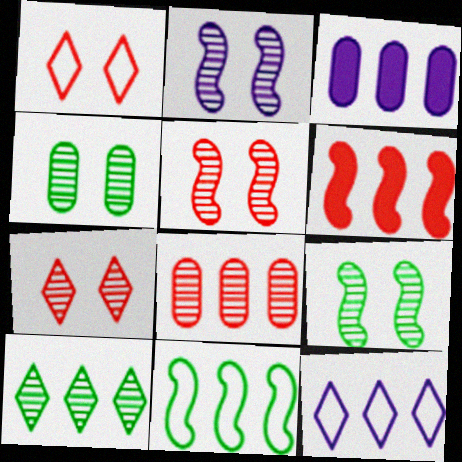[[2, 4, 7], 
[2, 5, 9]]